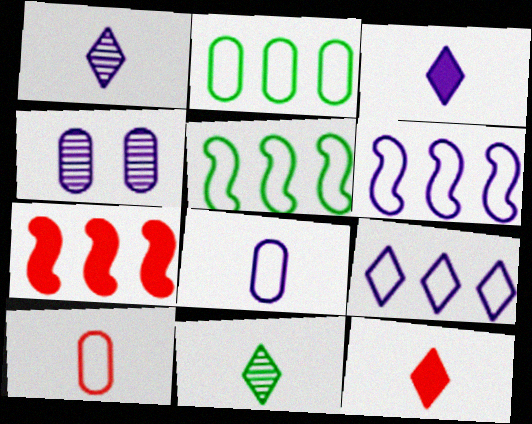[[3, 4, 6], 
[4, 5, 12]]